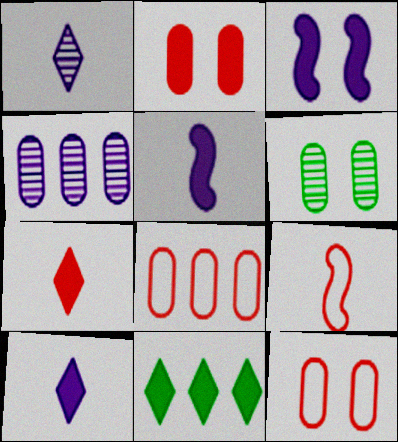[[2, 5, 11]]